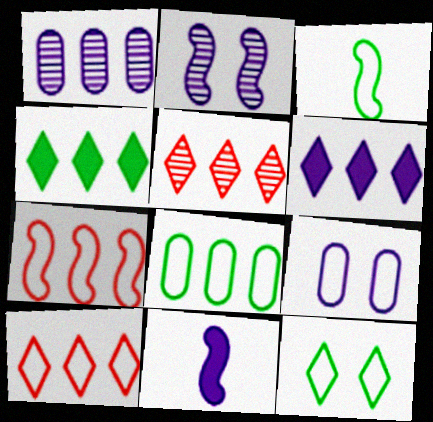[[1, 4, 7], 
[3, 8, 12], 
[3, 9, 10]]